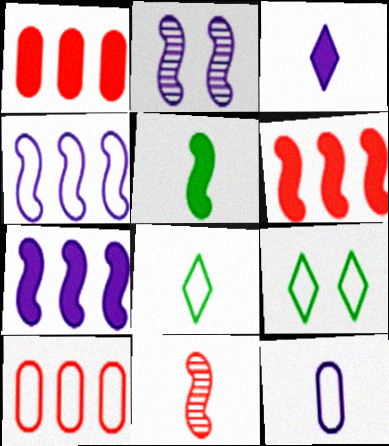[[1, 2, 8]]